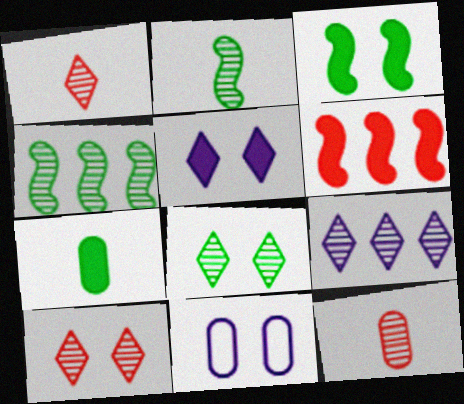[[1, 8, 9], 
[3, 10, 11], 
[5, 6, 7]]